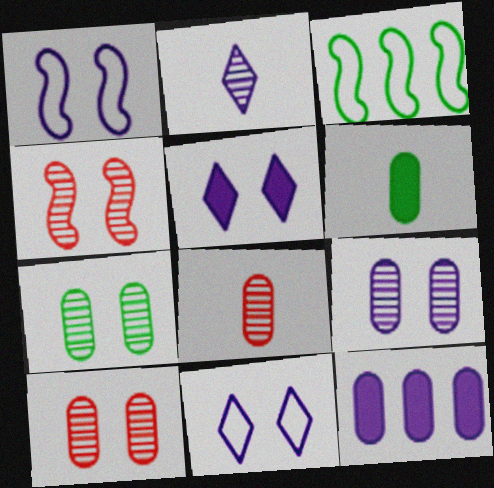[[1, 2, 12], 
[1, 5, 9], 
[3, 5, 8], 
[7, 9, 10]]